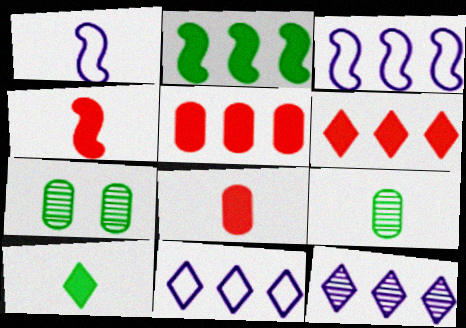[[1, 6, 7], 
[4, 7, 11]]